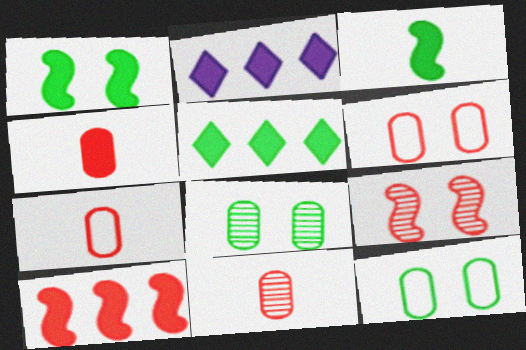[[1, 2, 4], 
[4, 7, 11]]